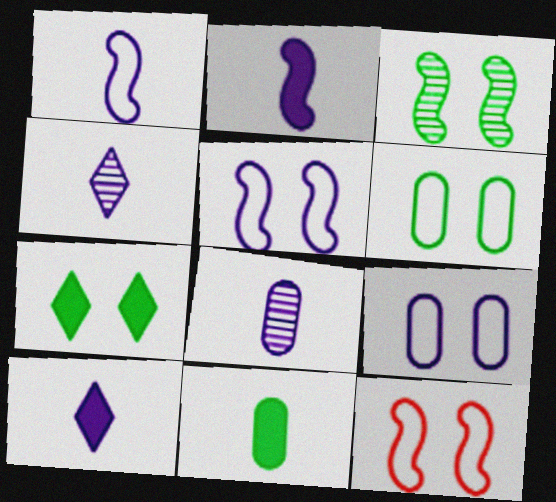[[1, 8, 10], 
[3, 6, 7]]